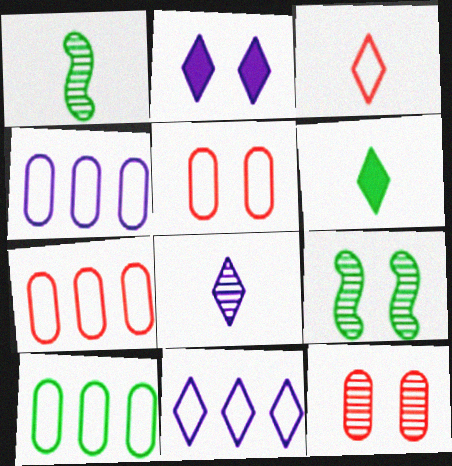[[1, 2, 7], 
[2, 5, 9], 
[2, 8, 11], 
[3, 6, 8], 
[4, 7, 10], 
[6, 9, 10]]